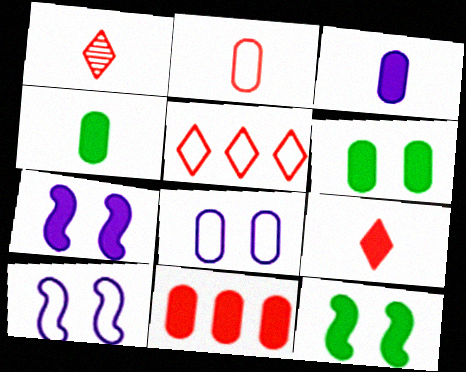[[3, 6, 11]]